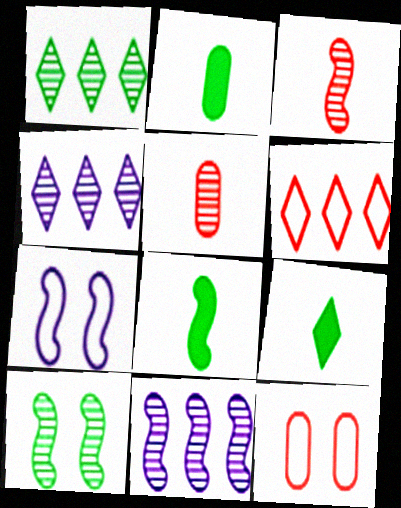[[2, 8, 9], 
[3, 10, 11], 
[4, 5, 10], 
[4, 8, 12], 
[9, 11, 12]]